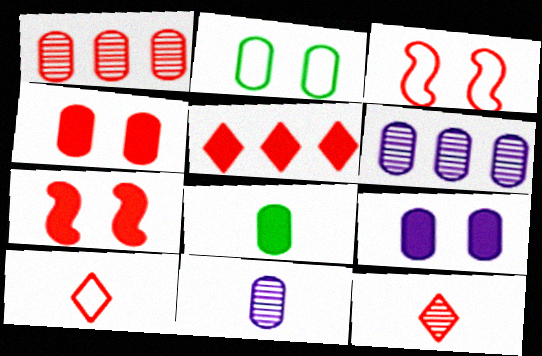[[1, 7, 10]]